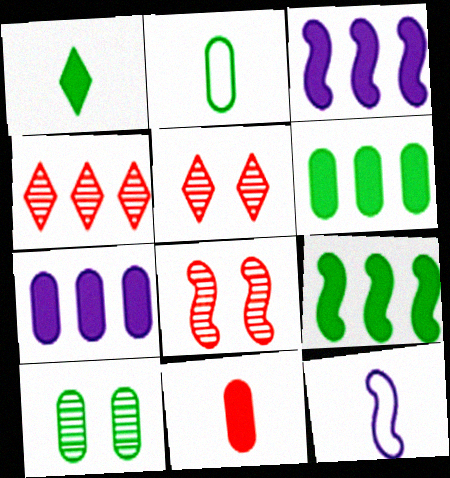[[2, 3, 5], 
[2, 6, 10], 
[5, 6, 12], 
[8, 9, 12]]